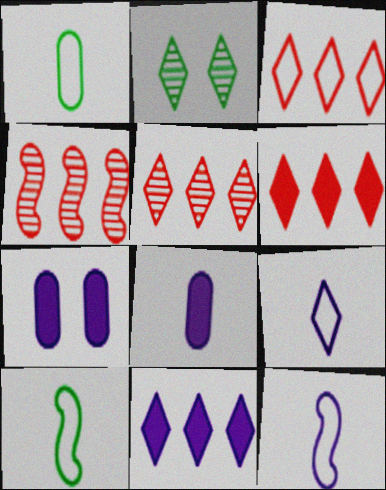[[2, 6, 9], 
[3, 5, 6], 
[5, 7, 10]]